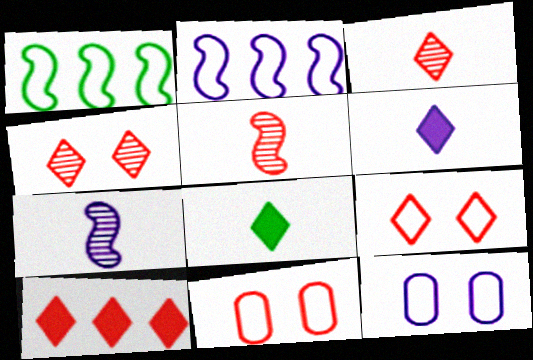[[3, 9, 10], 
[5, 10, 11]]